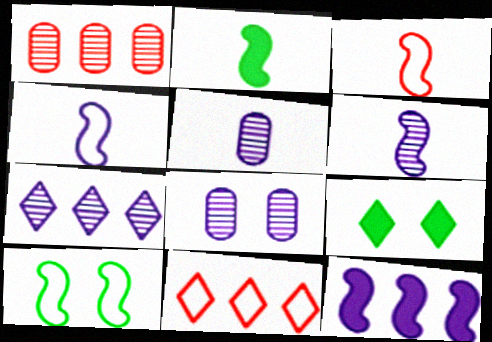[[1, 4, 9], 
[2, 3, 6], 
[2, 8, 11], 
[6, 7, 8]]